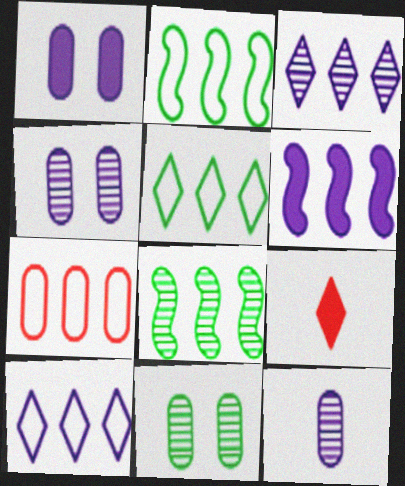[[2, 4, 9], 
[2, 7, 10]]